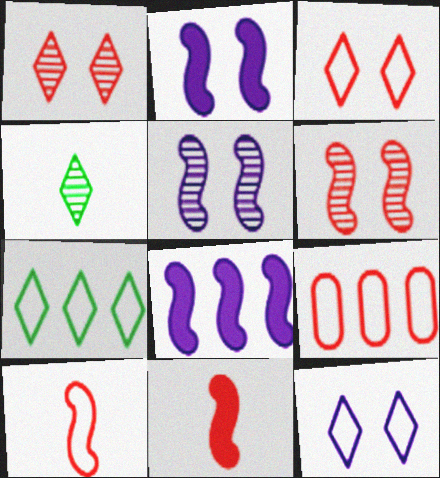[[1, 9, 11], 
[2, 4, 9], 
[3, 9, 10]]